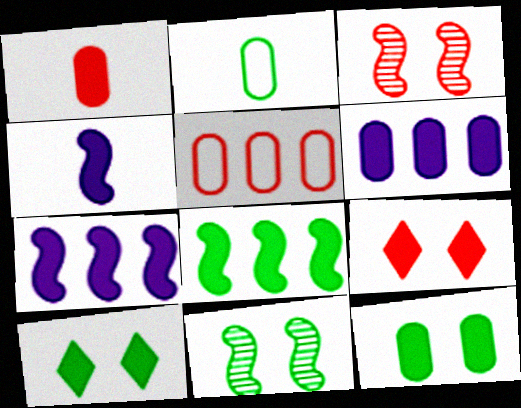[[1, 6, 12], 
[1, 7, 10]]